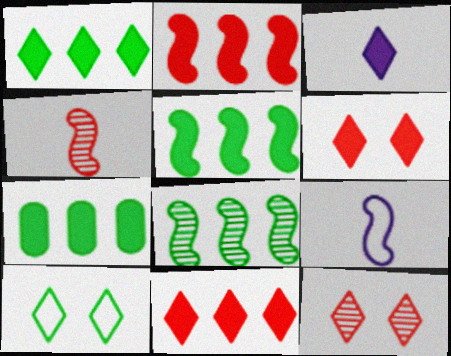[[1, 3, 6], 
[1, 5, 7], 
[7, 9, 12]]